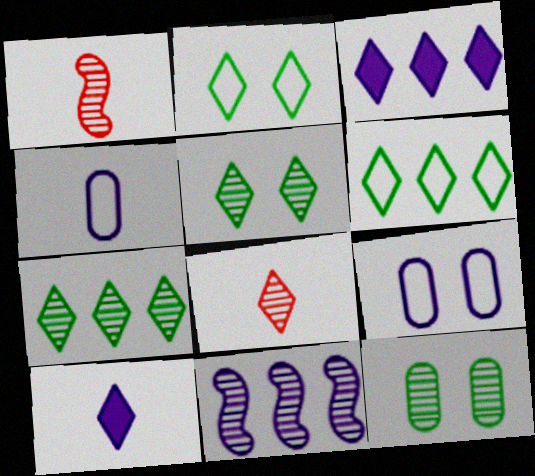[[2, 3, 8], 
[8, 11, 12], 
[9, 10, 11]]